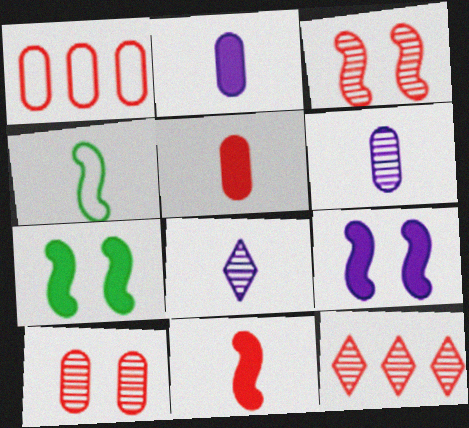[[1, 5, 10], 
[1, 7, 8], 
[4, 5, 8]]